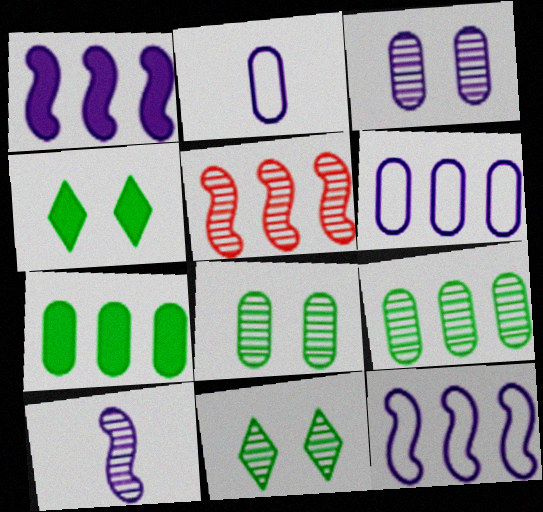[[2, 4, 5]]